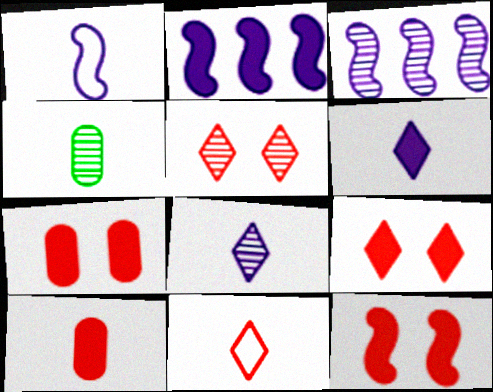[[3, 4, 5], 
[7, 9, 12]]